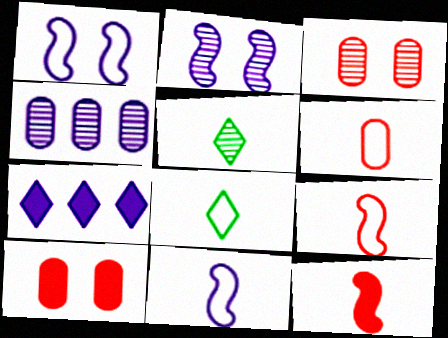[[6, 8, 11]]